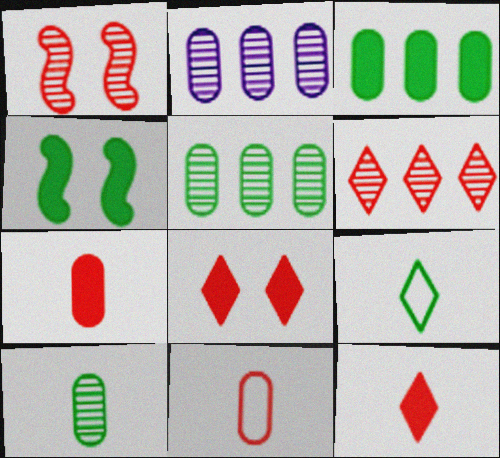[[4, 5, 9]]